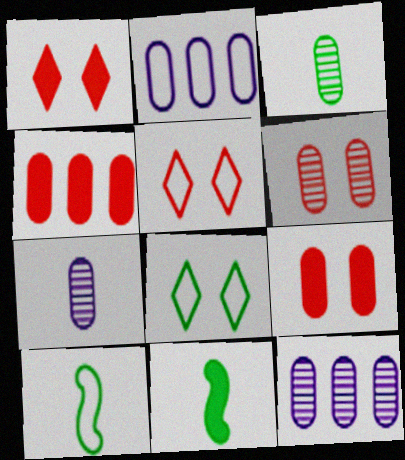[[1, 10, 12], 
[2, 3, 9], 
[2, 5, 10], 
[3, 6, 12], 
[5, 11, 12]]